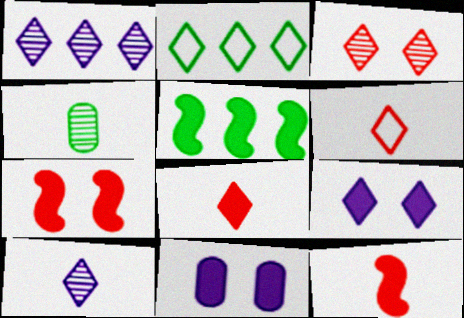[[5, 8, 11]]